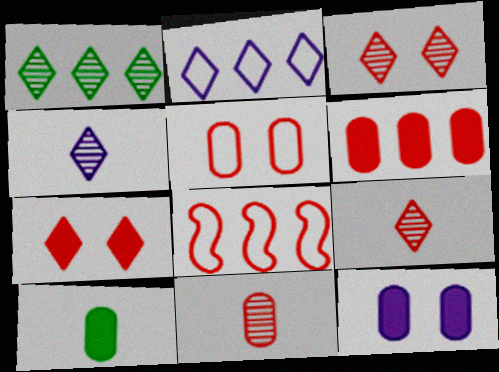[[1, 3, 4], 
[5, 6, 11], 
[6, 10, 12], 
[7, 8, 11]]